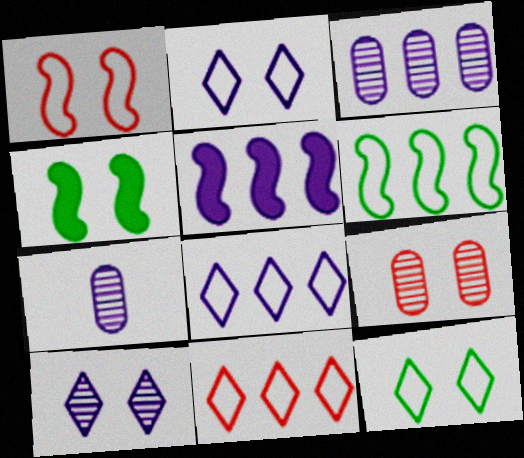[[2, 4, 9], 
[2, 5, 7], 
[3, 5, 8], 
[4, 7, 11]]